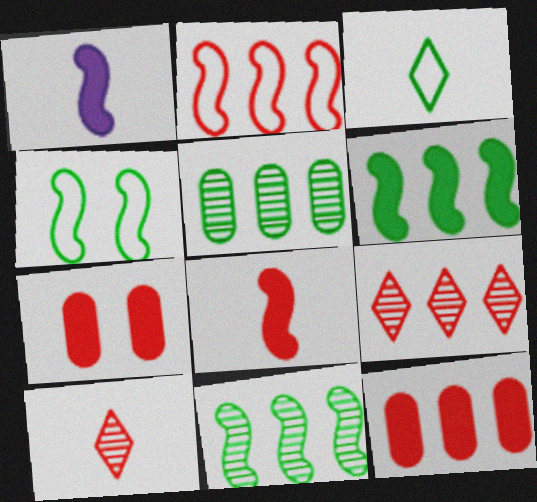[[2, 7, 10], 
[2, 9, 12]]